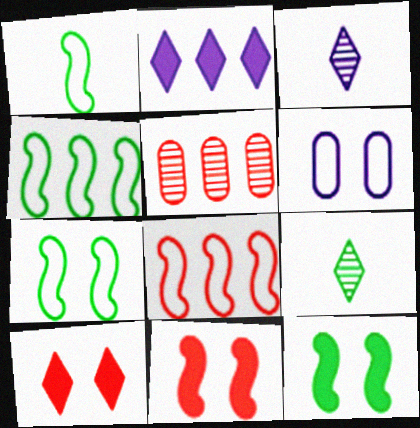[[1, 4, 7], 
[2, 4, 5]]